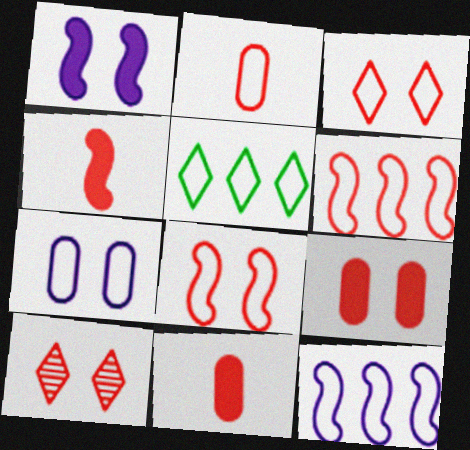[[2, 3, 6], 
[6, 10, 11], 
[8, 9, 10]]